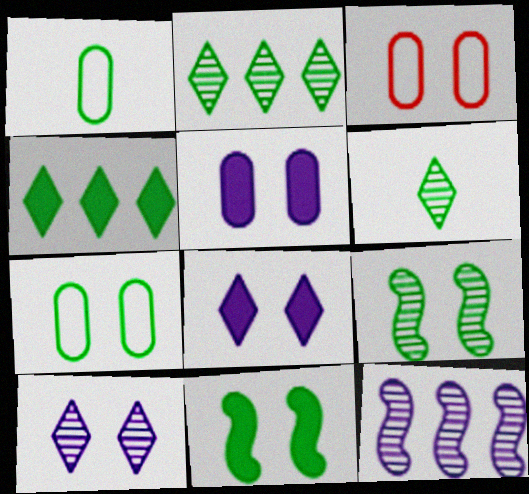[[1, 2, 11], 
[1, 4, 9], 
[3, 8, 9], 
[3, 10, 11]]